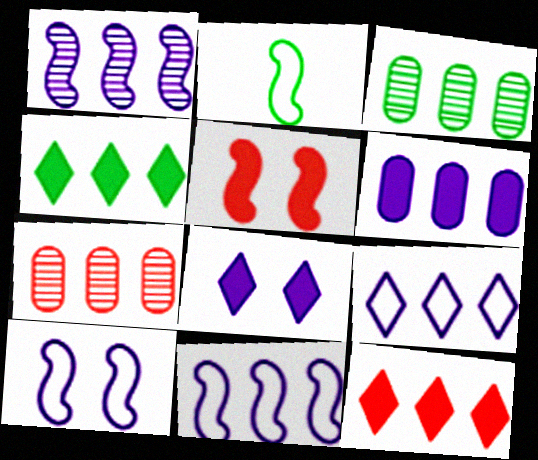[[1, 2, 5], 
[1, 6, 9], 
[2, 7, 8], 
[3, 11, 12], 
[4, 7, 11]]